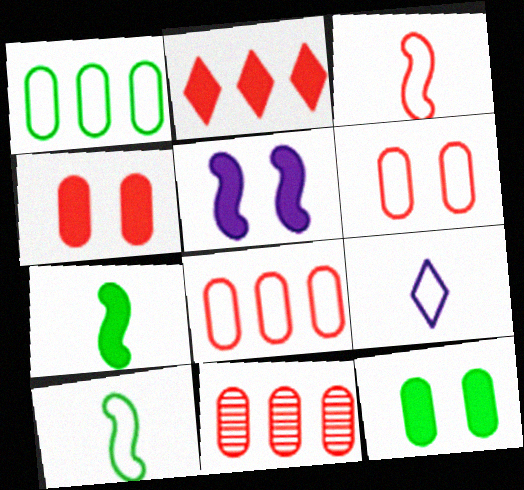[]